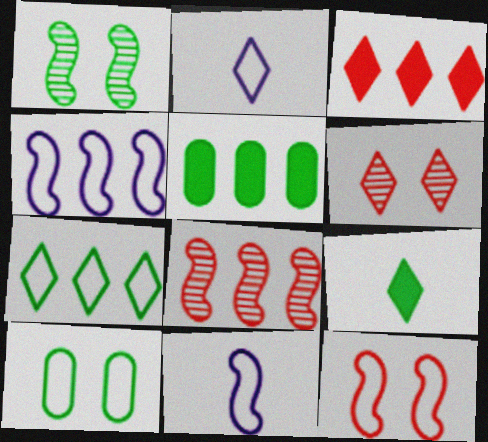[[5, 6, 11]]